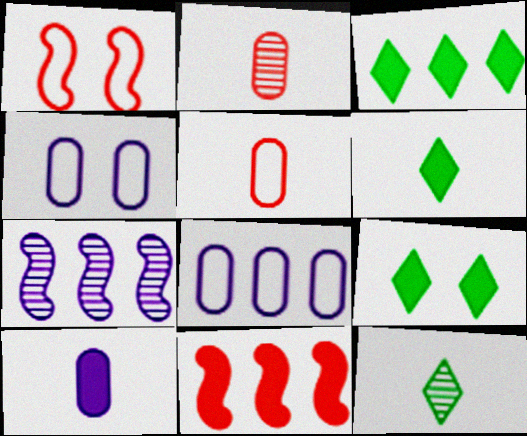[[3, 6, 9], 
[4, 11, 12], 
[5, 7, 9], 
[9, 10, 11]]